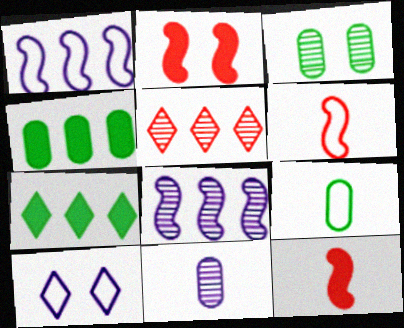[[1, 4, 5], 
[2, 3, 10], 
[3, 4, 9]]